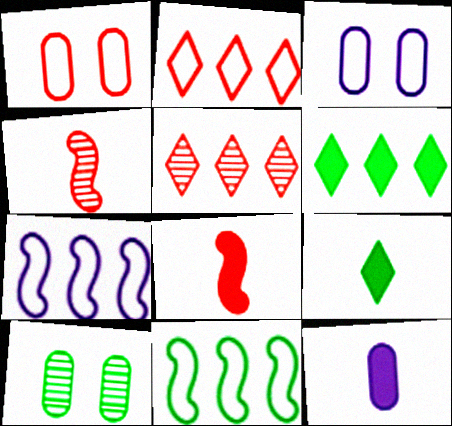[[1, 5, 8], 
[3, 4, 6], 
[8, 9, 12], 
[9, 10, 11]]